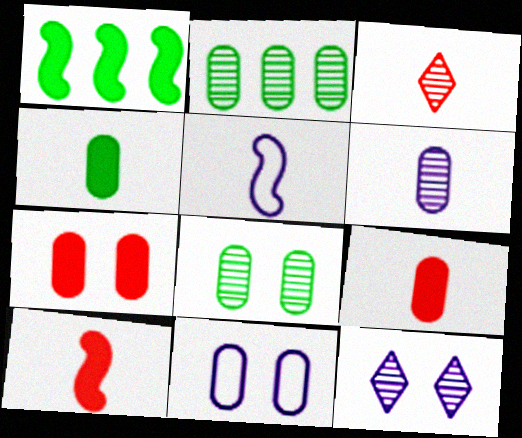[[1, 3, 11], 
[2, 9, 11], 
[3, 4, 5], 
[7, 8, 11]]